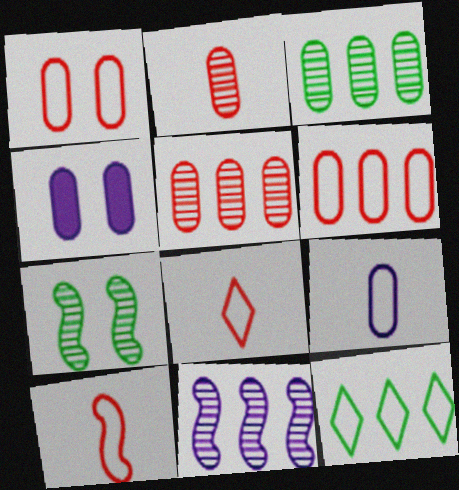[]